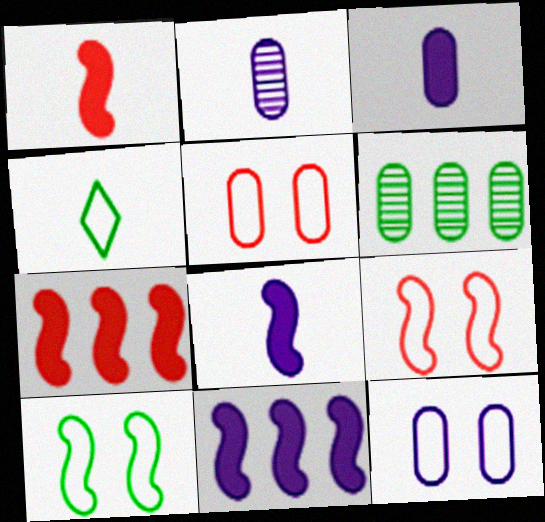[[1, 2, 4], 
[3, 5, 6]]